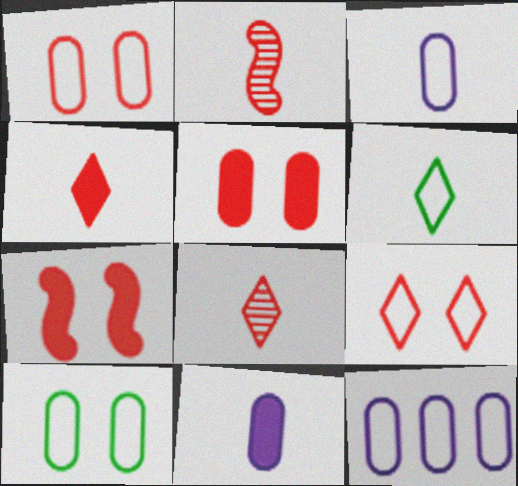[[2, 6, 11]]